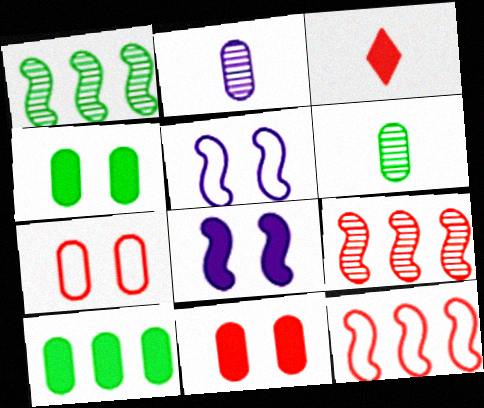[[2, 7, 10], 
[3, 7, 9], 
[3, 8, 10]]